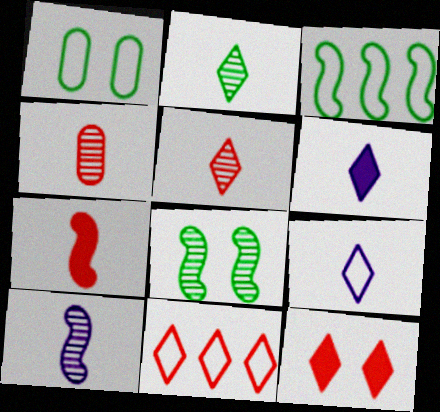[[2, 4, 10], 
[5, 11, 12]]